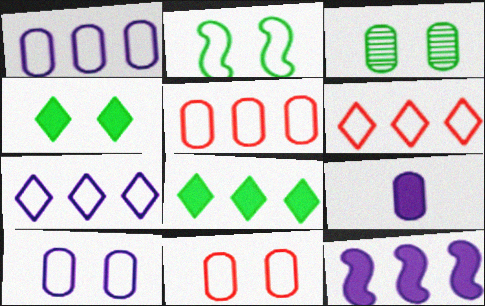[[2, 3, 4], 
[3, 5, 9]]